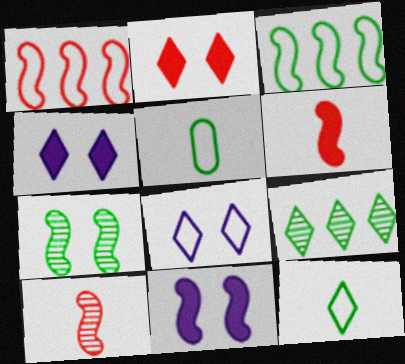[[1, 5, 8], 
[3, 10, 11]]